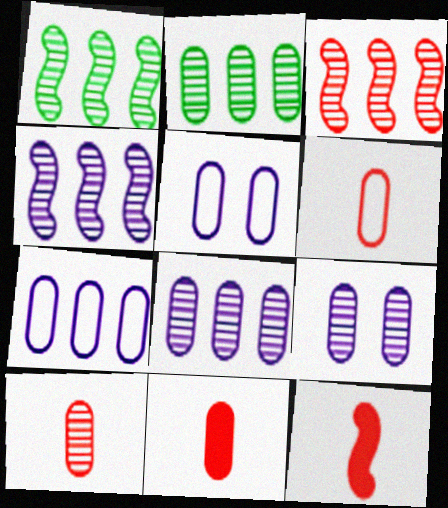[[1, 3, 4], 
[2, 5, 11], 
[2, 9, 10], 
[6, 10, 11]]